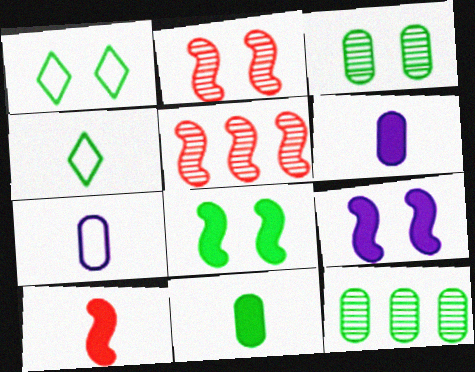[[1, 3, 8], 
[1, 5, 6], 
[4, 8, 12]]